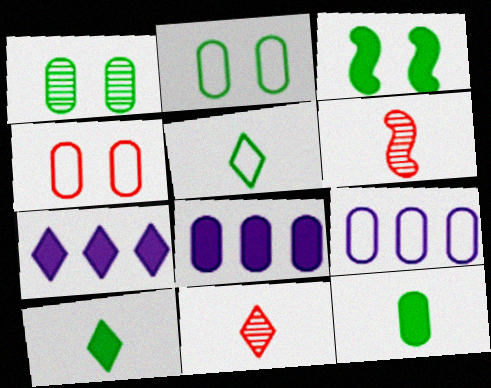[[2, 6, 7], 
[3, 9, 11]]